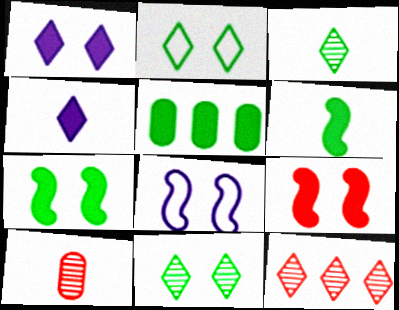[[2, 4, 12], 
[4, 5, 9]]